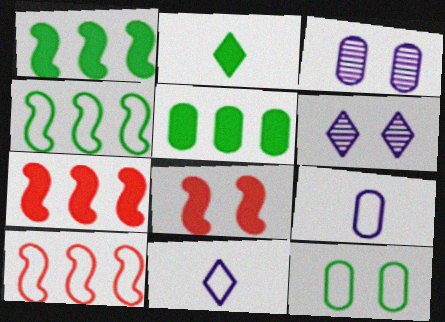[[2, 3, 10], 
[6, 8, 12], 
[10, 11, 12]]